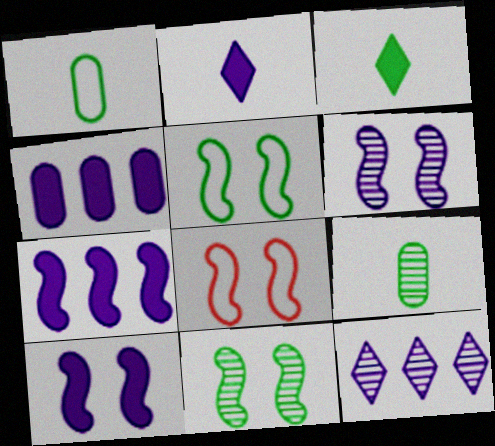[[2, 4, 10], 
[8, 10, 11]]